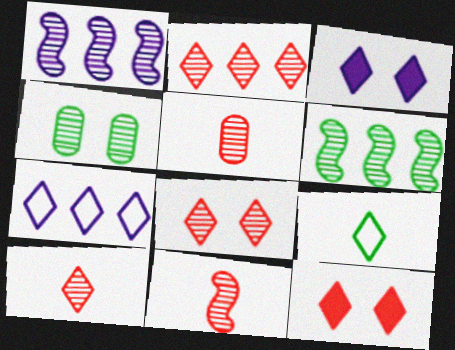[[1, 4, 10], 
[2, 3, 9], 
[2, 8, 10], 
[5, 10, 11]]